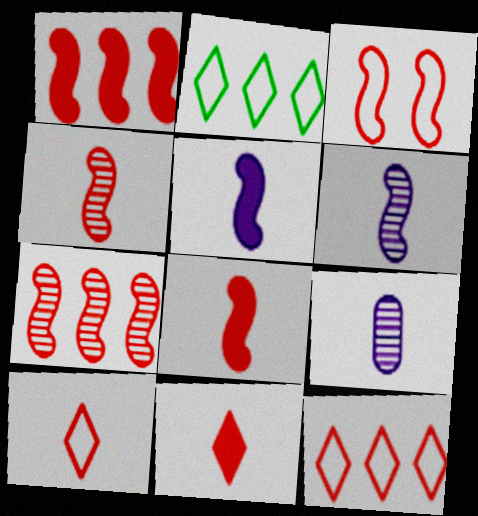[[1, 3, 4], 
[3, 7, 8]]